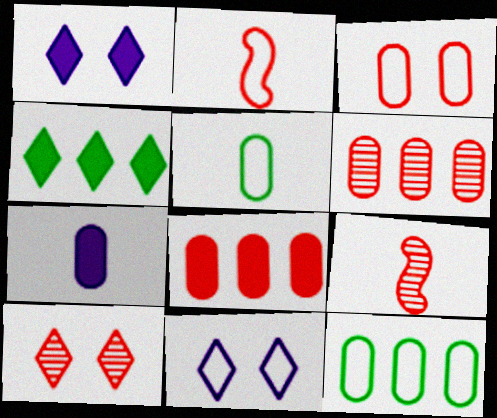[[1, 9, 12], 
[2, 8, 10], 
[2, 11, 12], 
[6, 9, 10]]